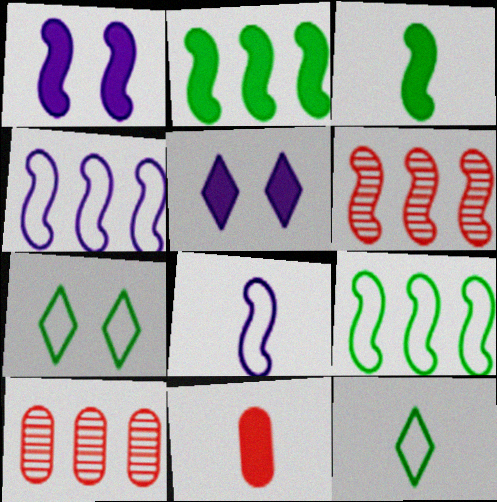[[1, 10, 12], 
[2, 4, 6], 
[2, 5, 11]]